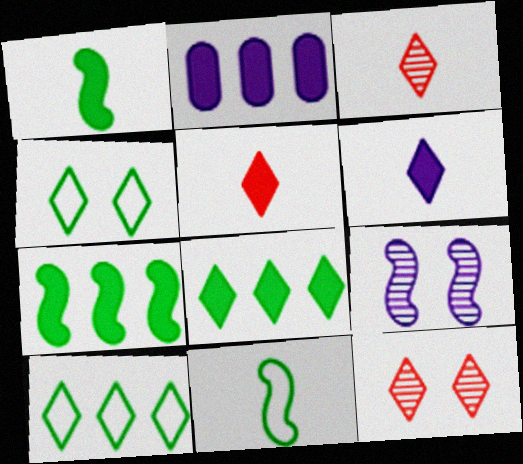[[2, 11, 12], 
[6, 10, 12]]